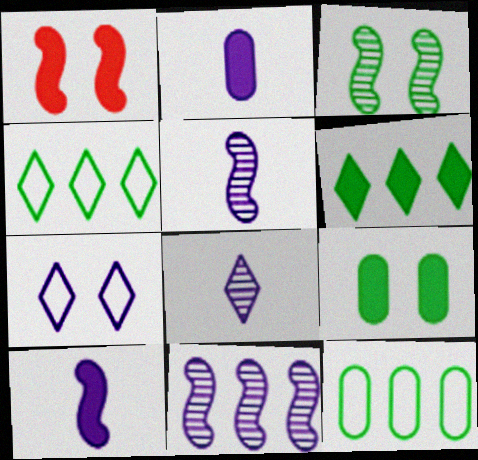[[1, 2, 6], 
[1, 8, 12], 
[2, 7, 11]]